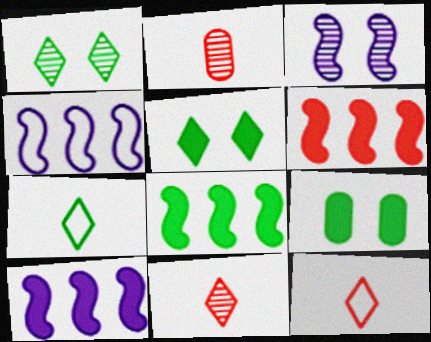[[2, 4, 5], 
[4, 9, 11], 
[6, 8, 10]]